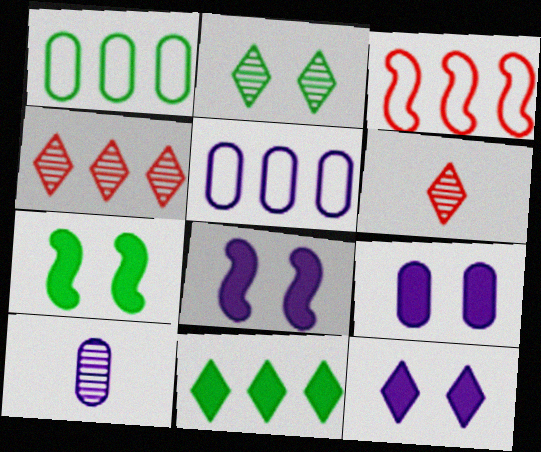[[1, 6, 8], 
[5, 6, 7], 
[5, 9, 10], 
[8, 9, 12]]